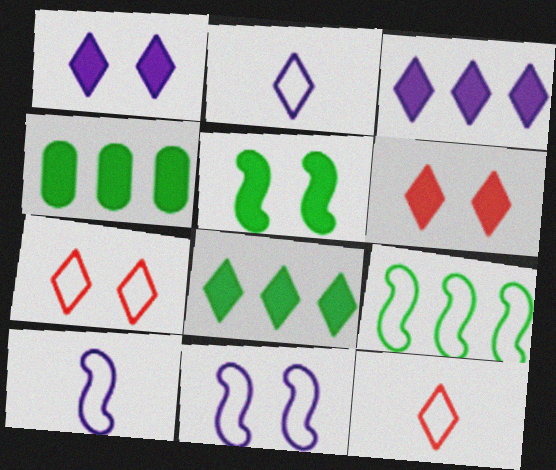[]